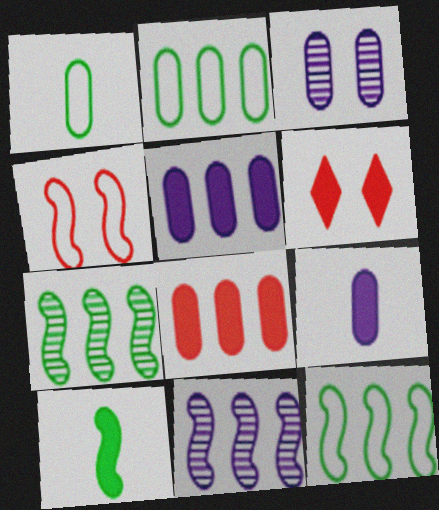[[1, 3, 8], 
[1, 6, 11], 
[4, 10, 11], 
[5, 6, 10]]